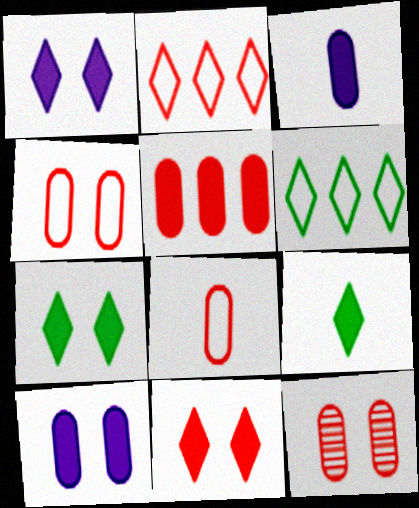[[1, 7, 11], 
[5, 8, 12]]